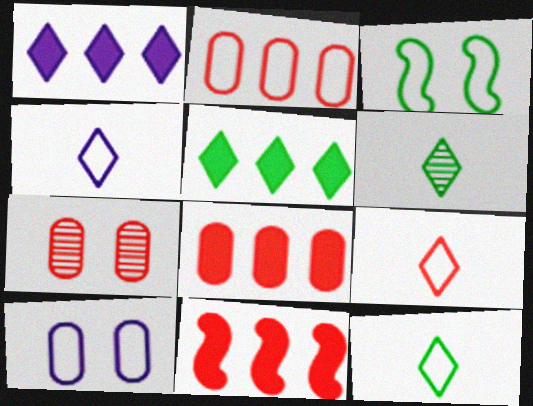[[2, 3, 4], 
[4, 9, 12], 
[6, 10, 11], 
[7, 9, 11]]